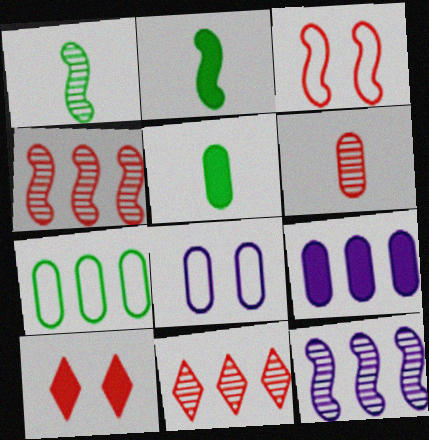[[2, 3, 12], 
[2, 8, 11], 
[2, 9, 10]]